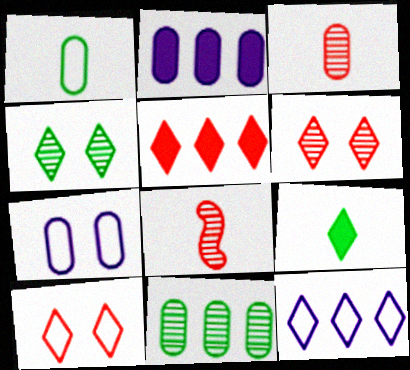[[6, 9, 12]]